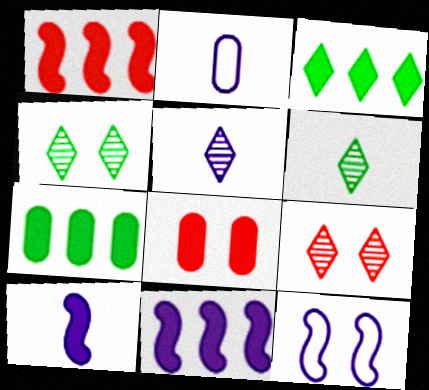[[1, 2, 4], 
[2, 5, 10], 
[3, 8, 10], 
[4, 8, 12]]